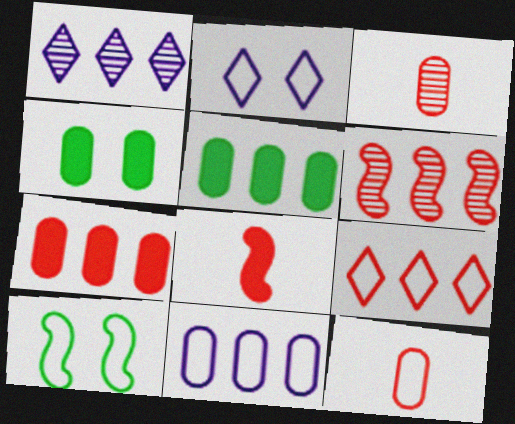[[3, 4, 11], 
[6, 7, 9]]